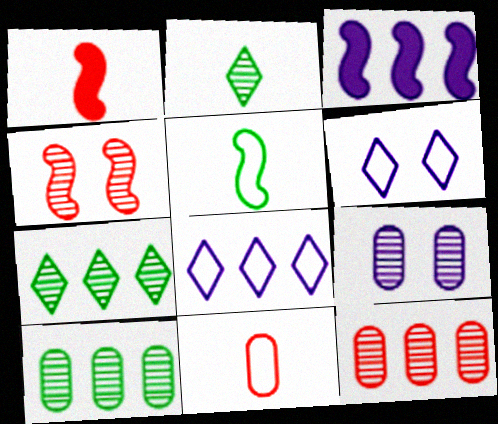[[1, 6, 10], 
[3, 4, 5]]